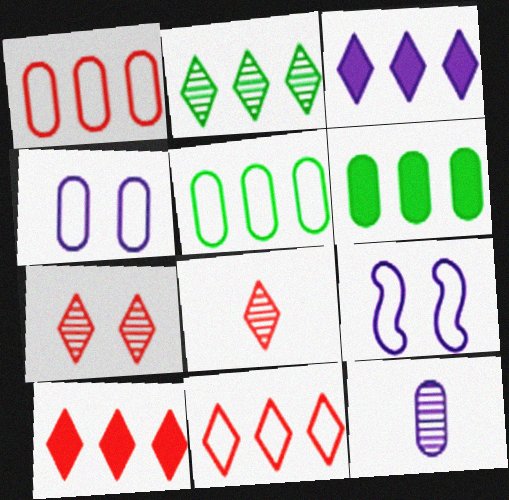[[2, 3, 11], 
[3, 9, 12], 
[6, 8, 9]]